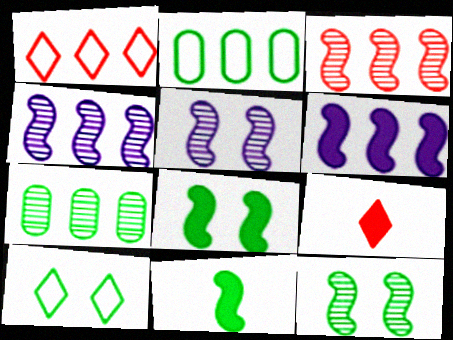[[1, 6, 7], 
[2, 5, 9], 
[7, 10, 11]]